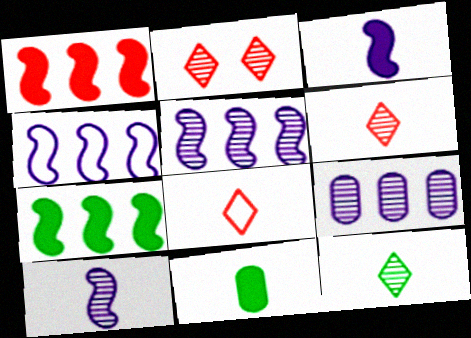[[2, 4, 11], 
[8, 10, 11]]